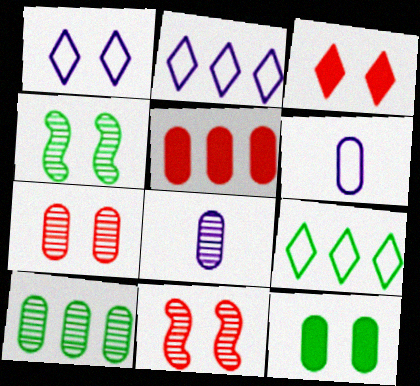[[1, 11, 12], 
[7, 8, 10]]